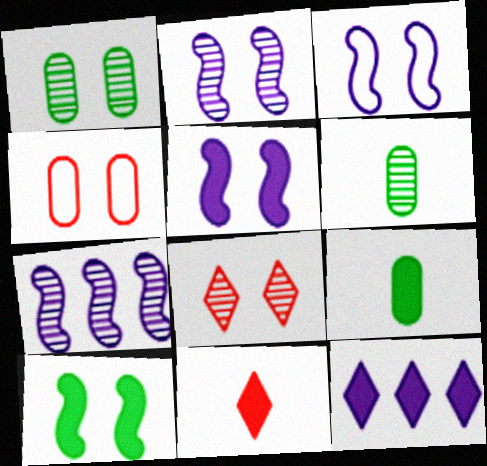[[1, 2, 8], 
[2, 3, 5], 
[6, 7, 8]]